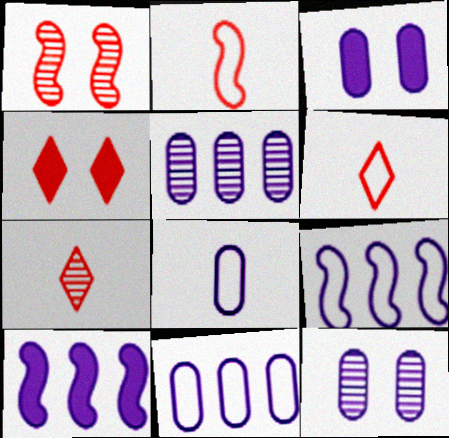[[3, 5, 8]]